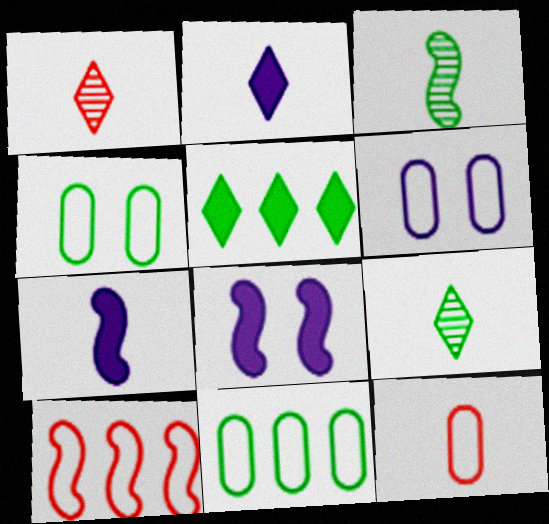[[1, 8, 11], 
[2, 3, 12], 
[3, 4, 5], 
[3, 8, 10], 
[6, 11, 12], 
[7, 9, 12]]